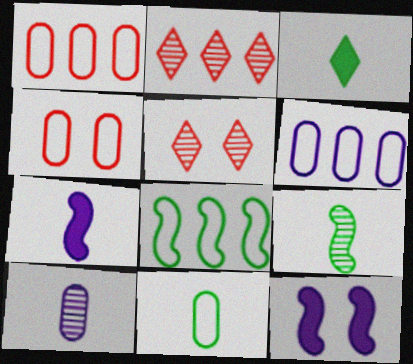[[2, 11, 12], 
[3, 9, 11], 
[4, 6, 11]]